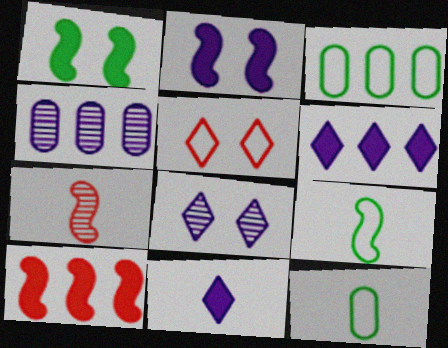[[7, 11, 12], 
[8, 10, 12]]